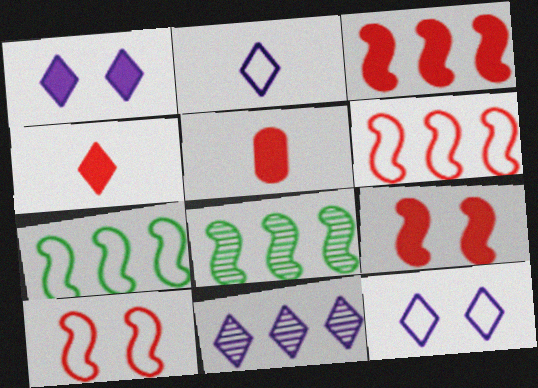[[1, 2, 11], 
[5, 8, 12]]